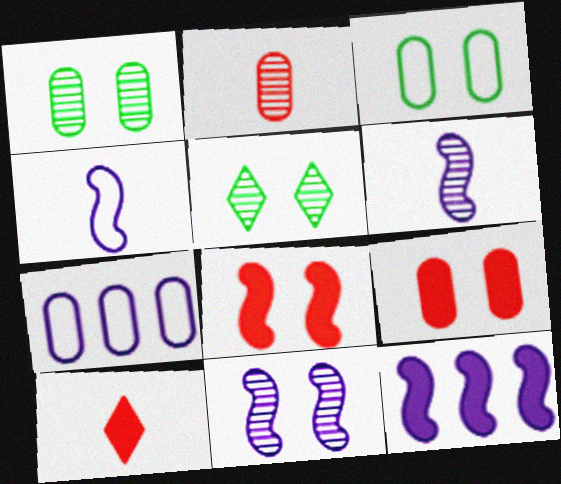[[4, 11, 12]]